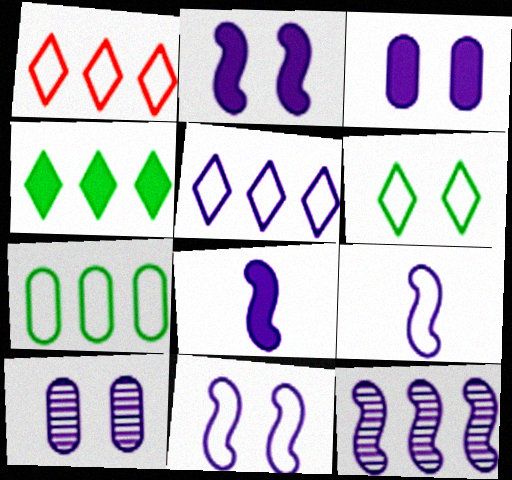[[2, 9, 12], 
[5, 8, 10], 
[8, 11, 12]]